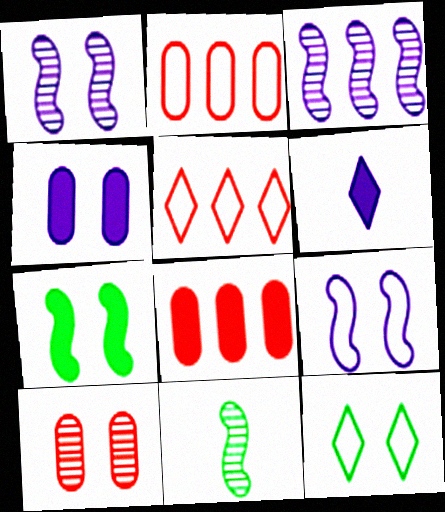[[4, 5, 11], 
[6, 7, 8]]